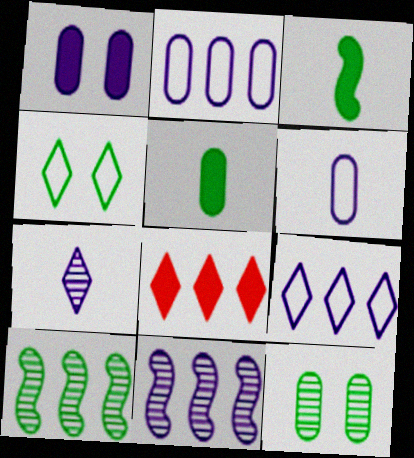[[1, 3, 8], 
[2, 8, 10], 
[4, 5, 10], 
[4, 7, 8]]